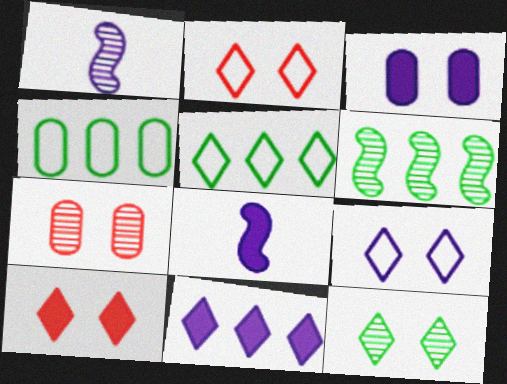[[1, 4, 10], 
[3, 8, 11], 
[5, 7, 8], 
[9, 10, 12]]